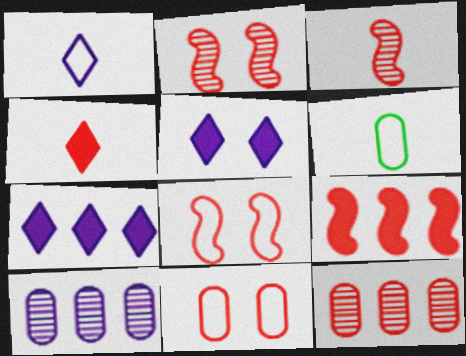[[2, 6, 7], 
[3, 8, 9], 
[4, 8, 12]]